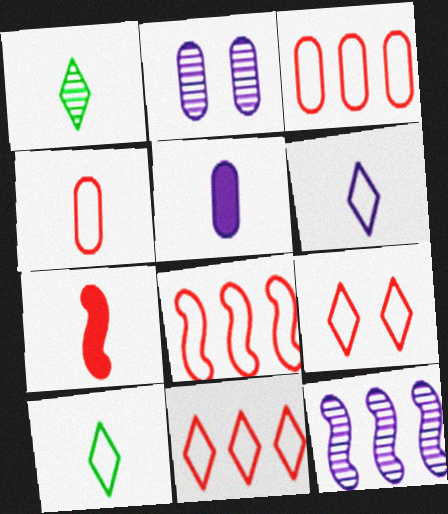[[3, 8, 11], 
[4, 8, 9]]